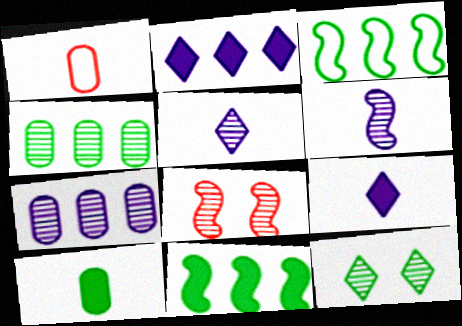[[3, 10, 12], 
[4, 5, 8]]